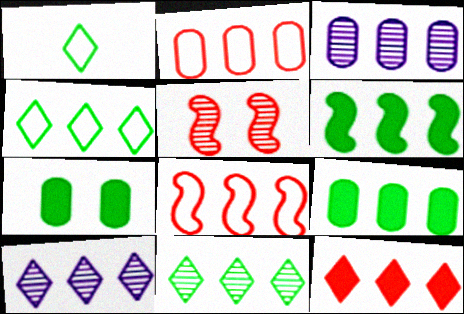[[2, 3, 9], 
[2, 6, 10], 
[4, 10, 12], 
[8, 9, 10]]